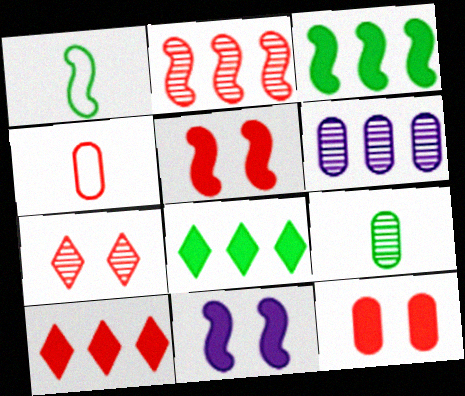[[1, 2, 11]]